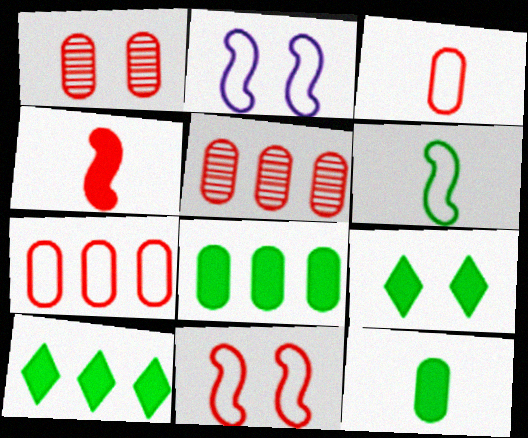[[1, 2, 9]]